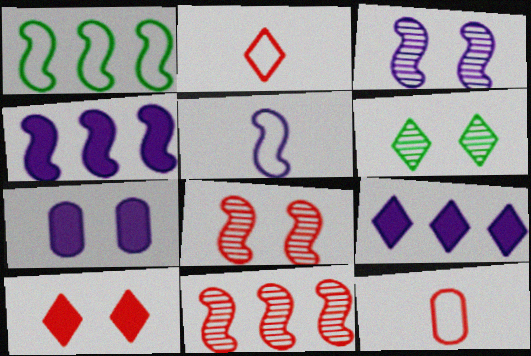[[1, 4, 11], 
[2, 6, 9], 
[3, 4, 5], 
[4, 6, 12], 
[10, 11, 12]]